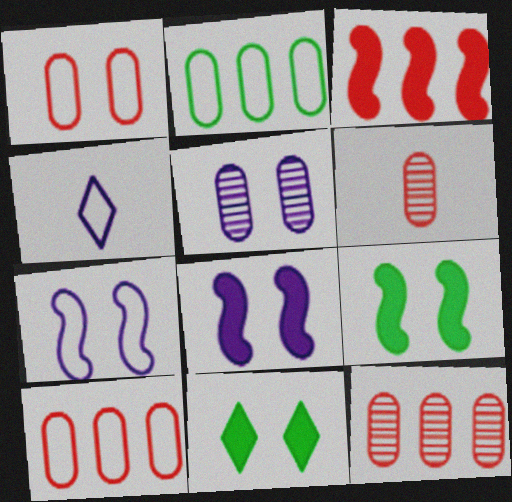[[4, 9, 12]]